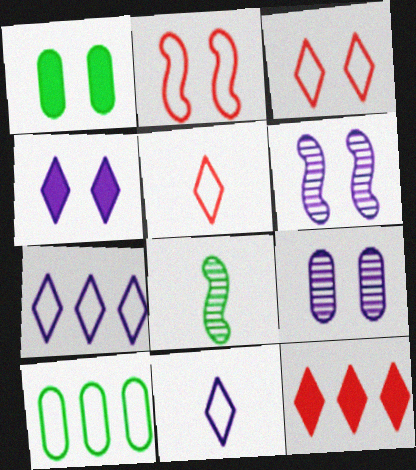[[1, 3, 6], 
[2, 10, 11]]